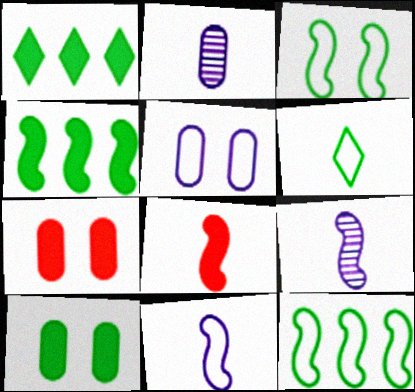[[2, 6, 8]]